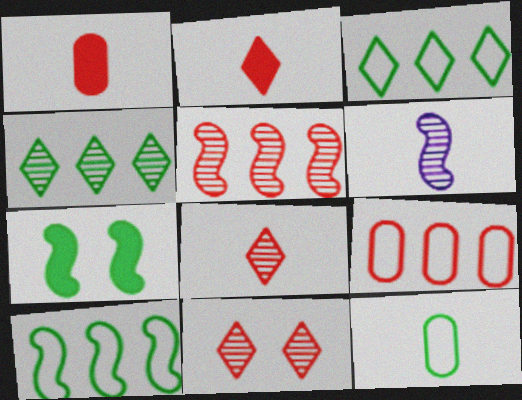[[2, 6, 12], 
[4, 7, 12]]